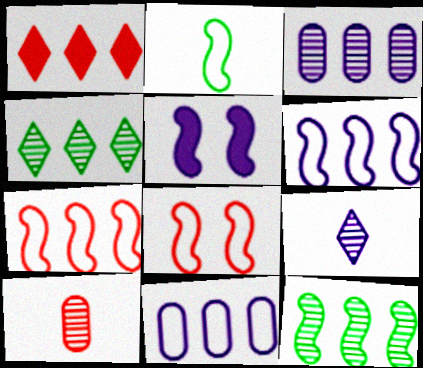[[1, 8, 10], 
[1, 11, 12], 
[2, 6, 8], 
[5, 9, 11]]